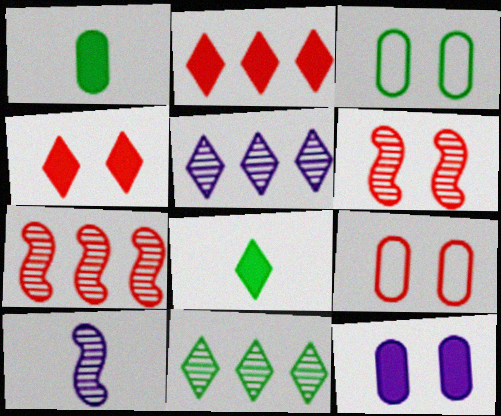[[2, 3, 10], 
[4, 6, 9]]